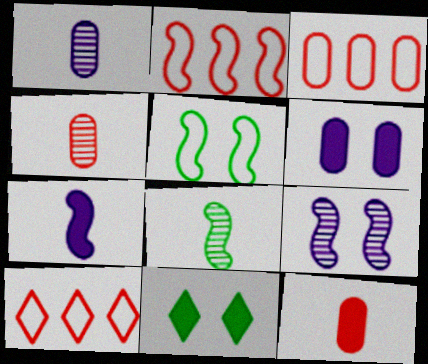[[1, 2, 11], 
[2, 3, 10], 
[6, 8, 10]]